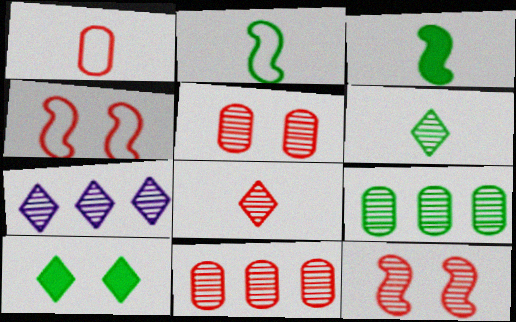[[2, 9, 10], 
[8, 11, 12]]